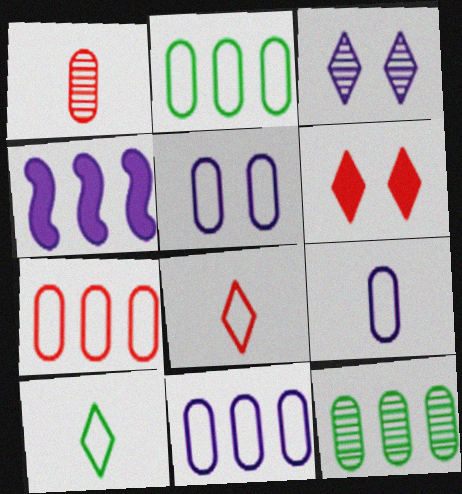[[2, 7, 11], 
[3, 4, 9], 
[5, 9, 11]]